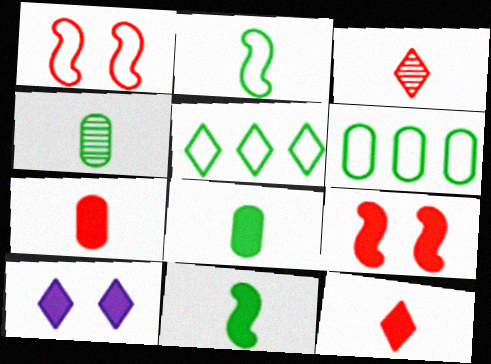[[3, 5, 10]]